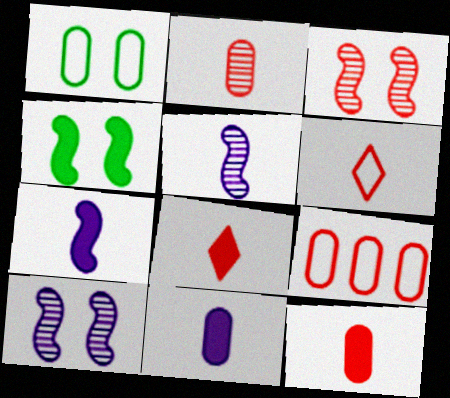[[3, 8, 9]]